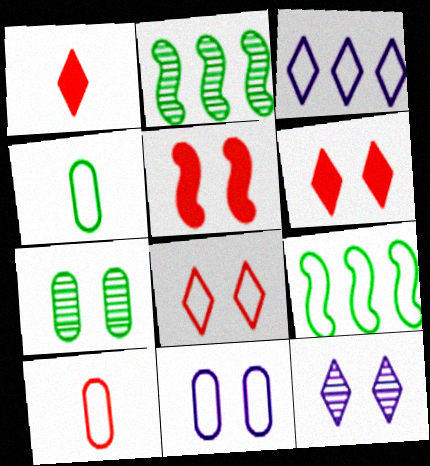[[1, 2, 11]]